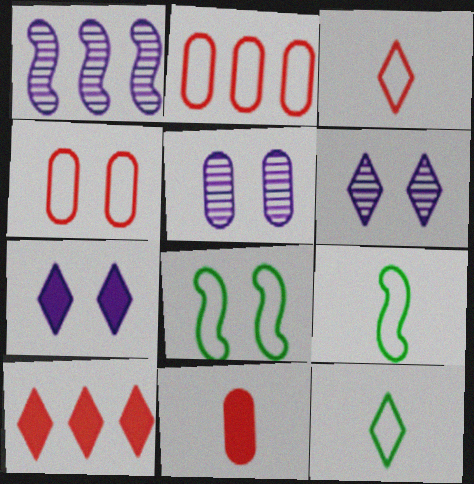[[5, 9, 10], 
[6, 10, 12]]